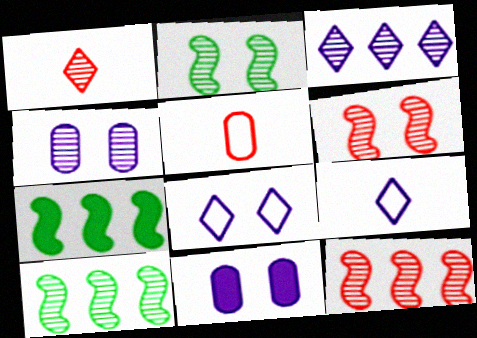[[1, 4, 10]]